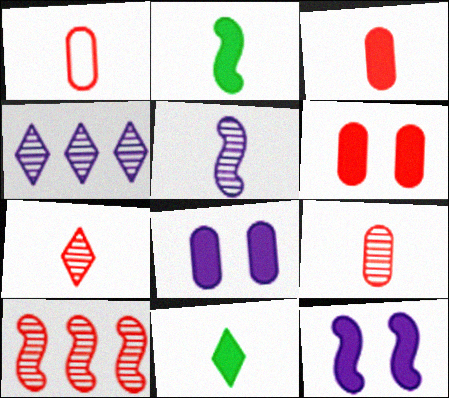[[1, 3, 9], 
[1, 5, 11]]